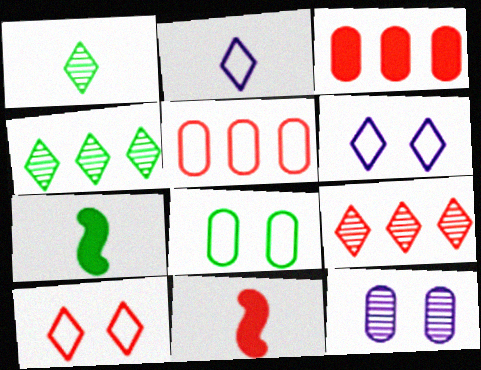[[4, 7, 8]]